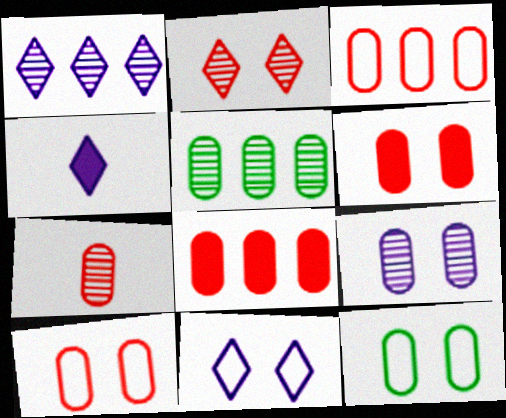[[1, 4, 11], 
[3, 6, 7], 
[5, 7, 9], 
[6, 9, 12], 
[7, 8, 10]]